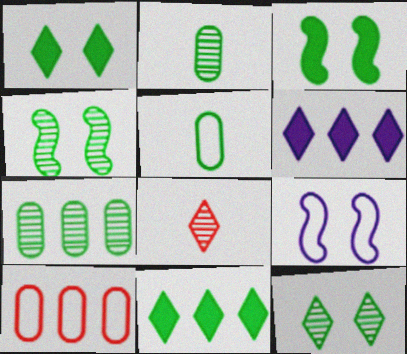[[4, 5, 11]]